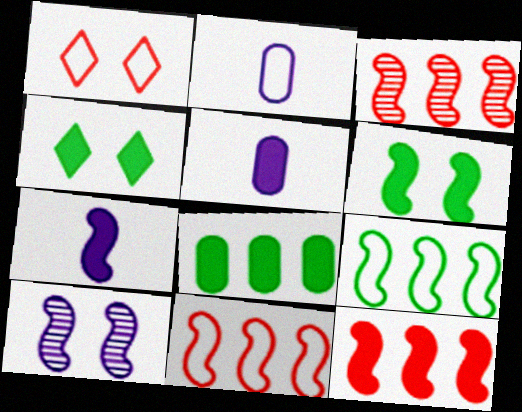[[1, 2, 9], 
[2, 3, 4], 
[3, 11, 12], 
[4, 5, 12], 
[6, 7, 12]]